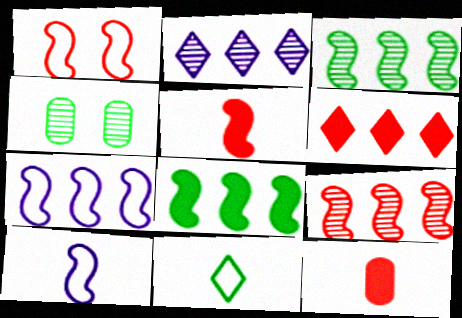[[1, 5, 9], 
[4, 6, 10], 
[4, 8, 11], 
[7, 8, 9]]